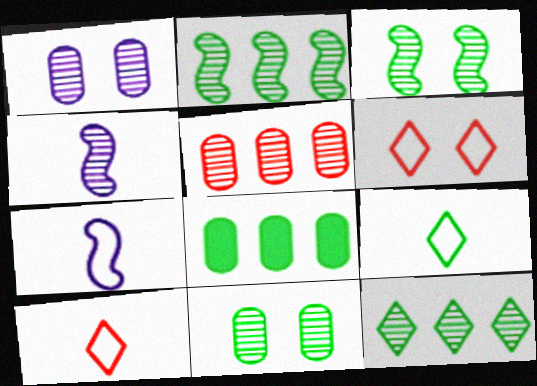[[3, 8, 9], 
[4, 6, 8]]